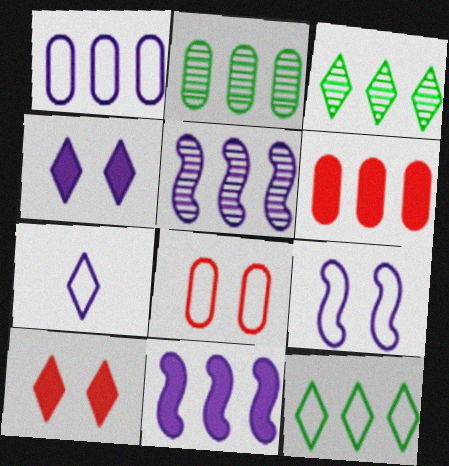[[1, 2, 6], 
[1, 7, 9], 
[3, 7, 10], 
[5, 6, 12]]